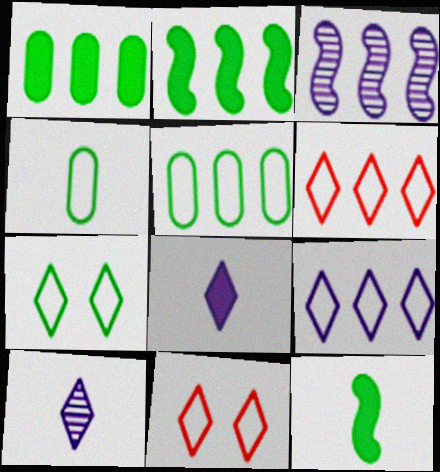[[1, 3, 6]]